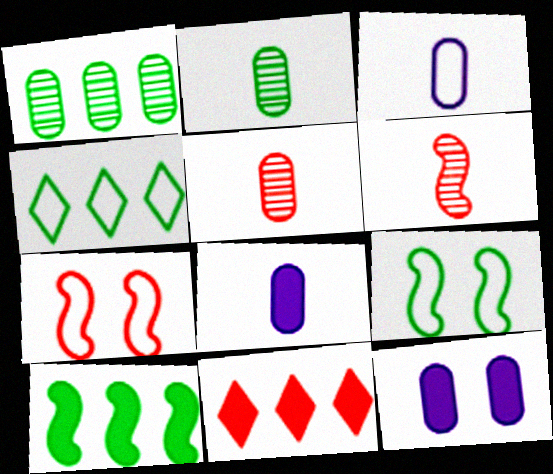[[1, 4, 10], 
[3, 4, 7], 
[4, 6, 12], 
[5, 7, 11]]